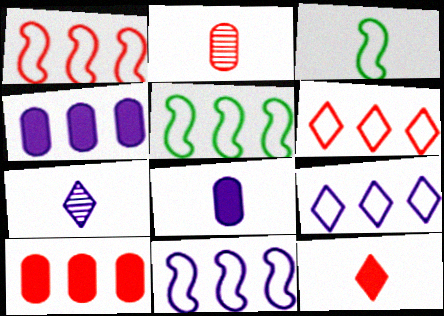[[1, 5, 11]]